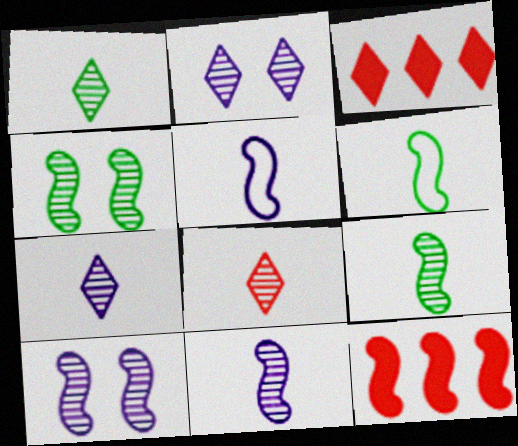[[1, 7, 8], 
[4, 5, 12], 
[6, 10, 12]]